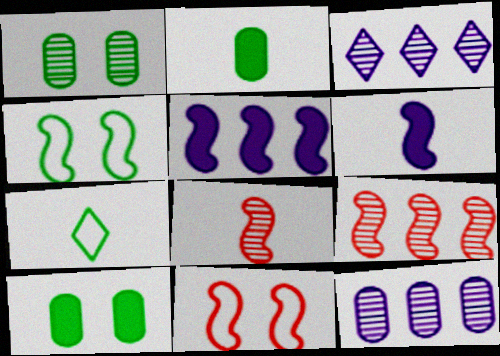[[1, 3, 8], 
[2, 3, 11], 
[4, 5, 8], 
[4, 6, 9]]